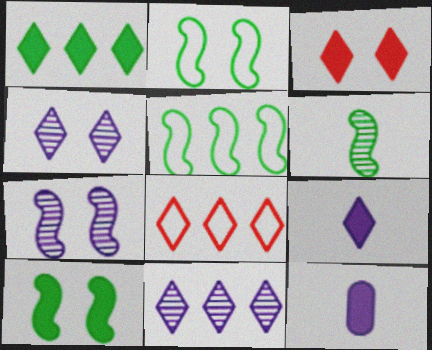[[1, 3, 9], 
[1, 8, 11], 
[5, 6, 10]]